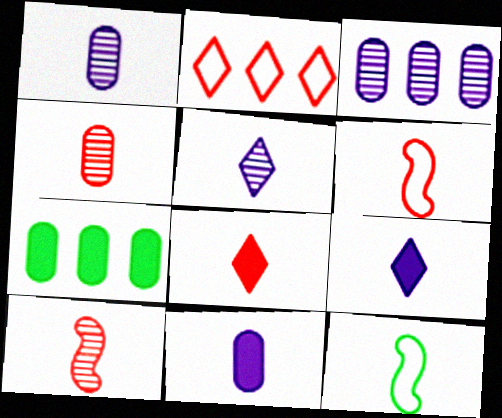[[1, 8, 12], 
[4, 6, 8], 
[4, 9, 12]]